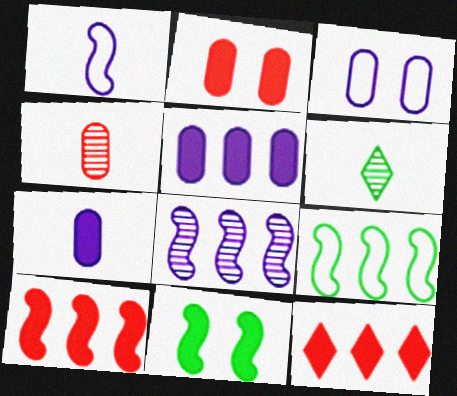[[3, 6, 10], 
[7, 11, 12], 
[8, 9, 10]]